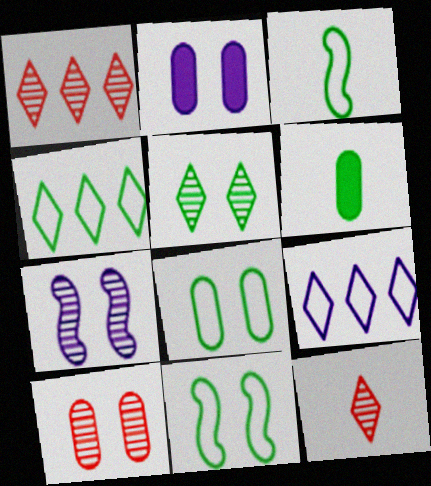[[1, 2, 3], 
[2, 8, 10], 
[3, 4, 8], 
[5, 7, 10]]